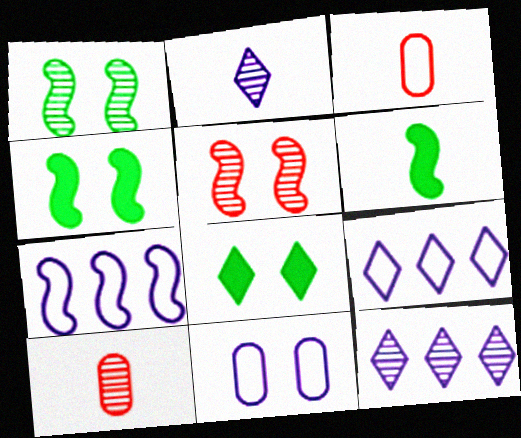[[1, 10, 12], 
[2, 3, 6], 
[3, 4, 12], 
[4, 9, 10], 
[5, 6, 7], 
[5, 8, 11], 
[7, 8, 10]]